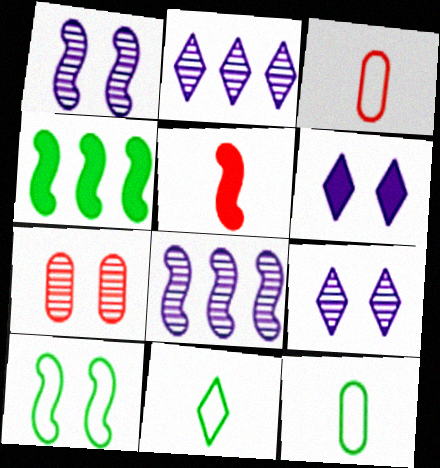[[3, 4, 9], 
[5, 8, 10], 
[6, 7, 10]]